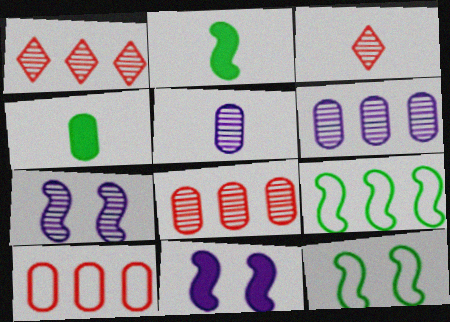[]